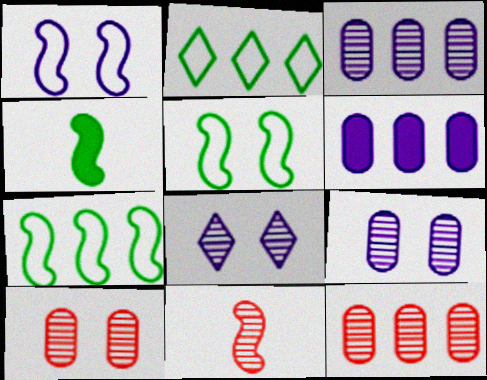[]